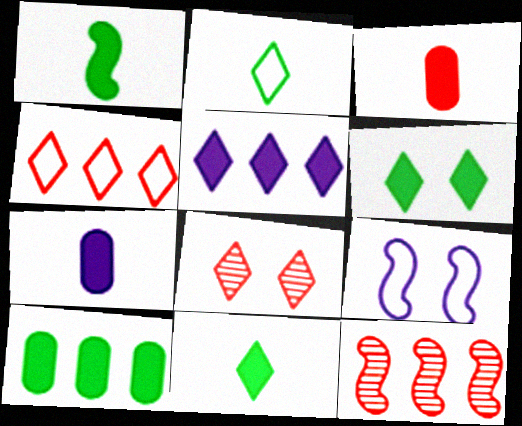[[1, 6, 10], 
[1, 9, 12], 
[2, 5, 8]]